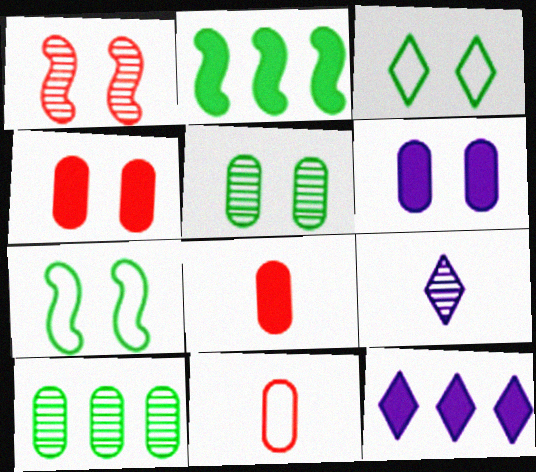[[1, 3, 6], 
[1, 9, 10], 
[6, 10, 11]]